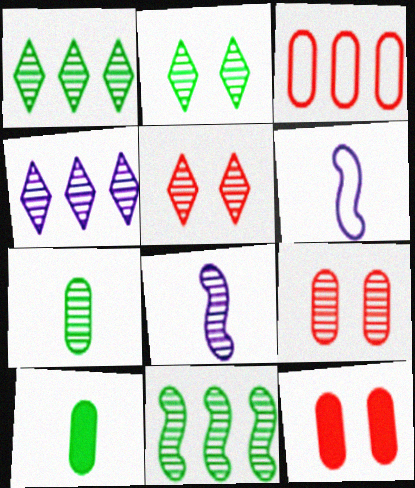[[1, 6, 12], 
[1, 8, 9], 
[2, 7, 11]]